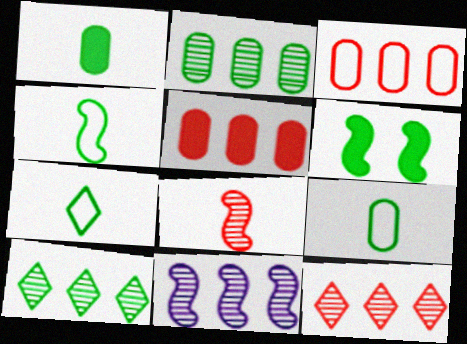[[2, 6, 7], 
[2, 11, 12], 
[4, 7, 9], 
[6, 9, 10]]